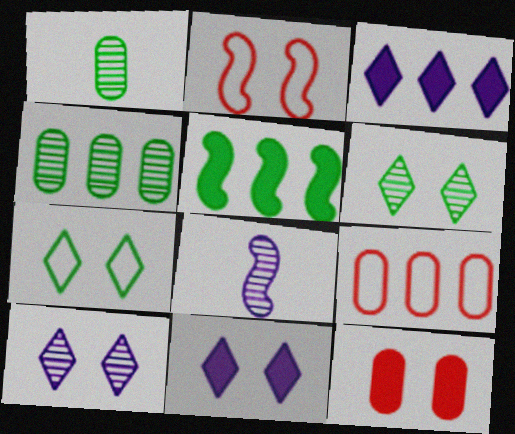[[1, 2, 3], 
[1, 5, 7], 
[2, 5, 8]]